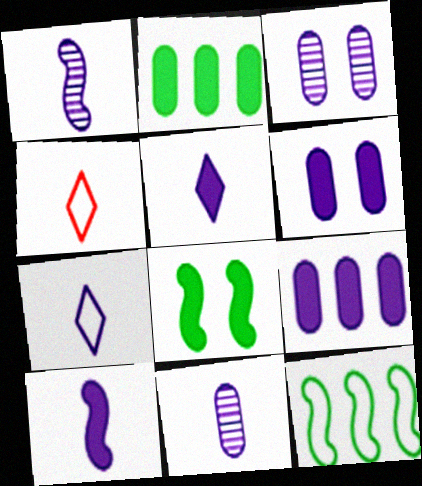[[7, 10, 11]]